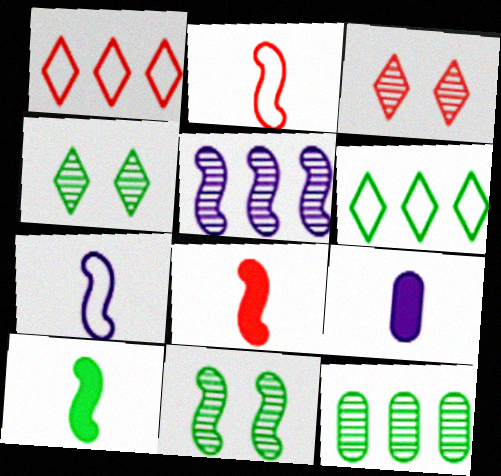[[1, 9, 11]]